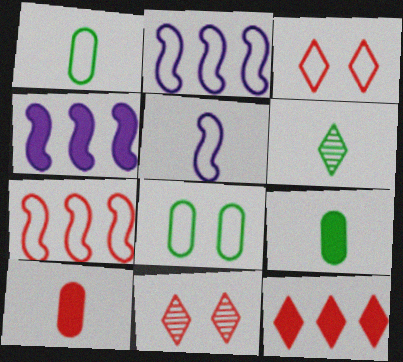[[1, 2, 3], 
[1, 4, 11], 
[2, 9, 11], 
[5, 6, 10], 
[7, 10, 11]]